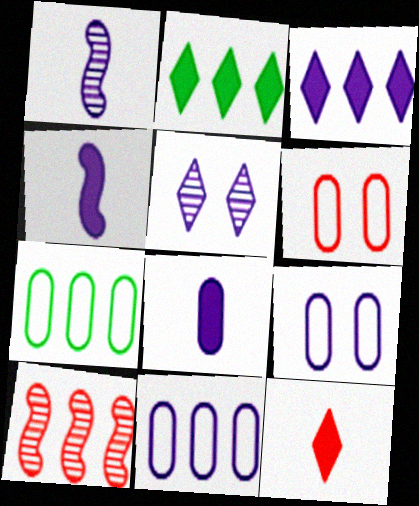[[1, 2, 6], 
[1, 3, 9], 
[2, 10, 11], 
[3, 7, 10], 
[4, 5, 11], 
[6, 10, 12]]